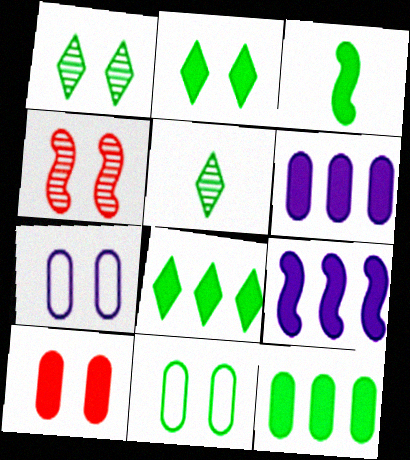[[2, 3, 12], 
[2, 4, 7]]